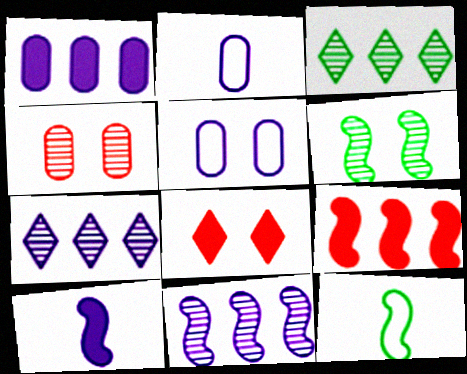[[5, 6, 8], 
[5, 7, 10]]